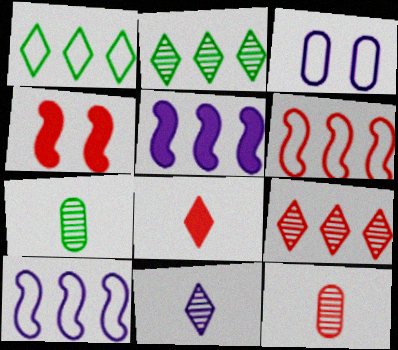[[3, 5, 11]]